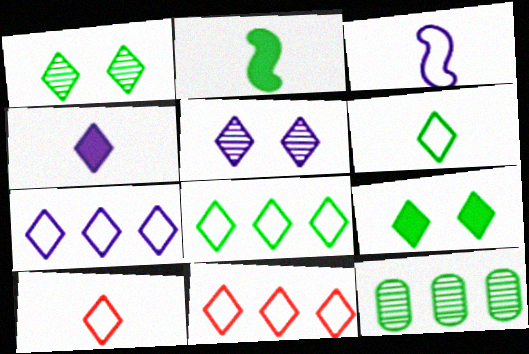[[1, 4, 11], 
[4, 5, 7], 
[7, 8, 11]]